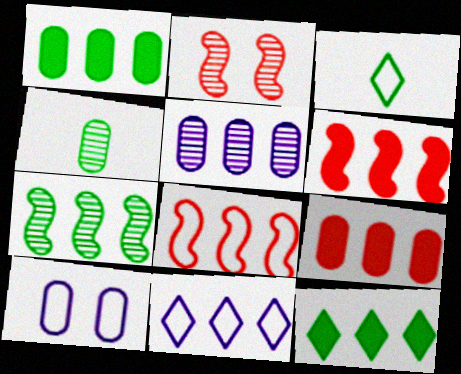[[3, 8, 10], 
[4, 9, 10], 
[5, 8, 12], 
[7, 9, 11]]